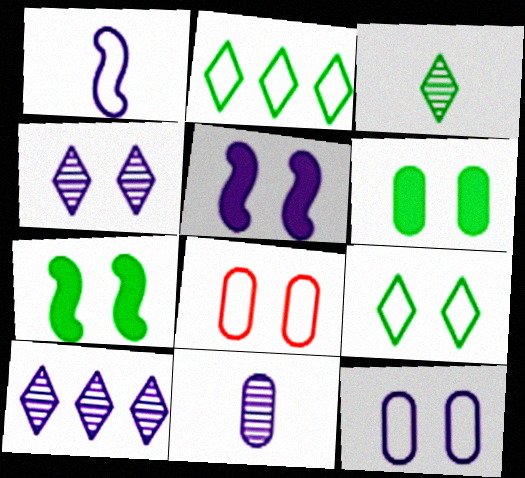[[1, 2, 8], 
[4, 5, 12], 
[4, 7, 8]]